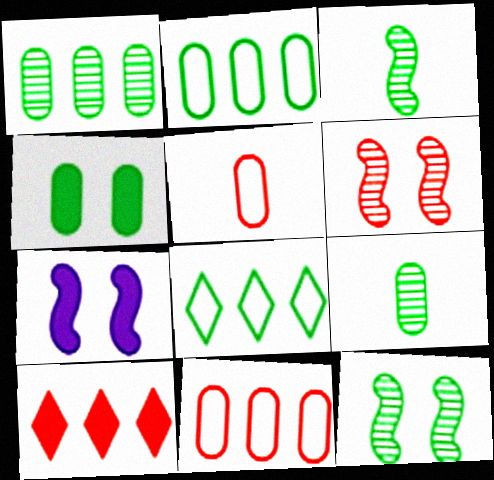[[2, 4, 9], 
[3, 4, 8], 
[5, 6, 10]]